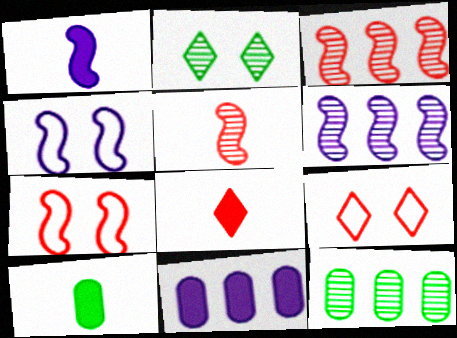[[1, 4, 6], 
[1, 8, 10], 
[1, 9, 12], 
[4, 8, 12], 
[6, 9, 10]]